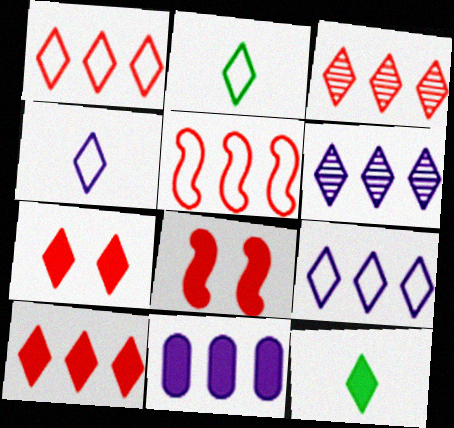[[1, 3, 10], 
[2, 6, 7], 
[8, 11, 12]]